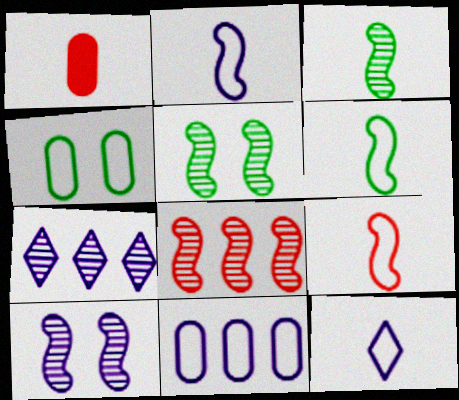[[1, 3, 12], 
[2, 6, 9], 
[3, 8, 10]]